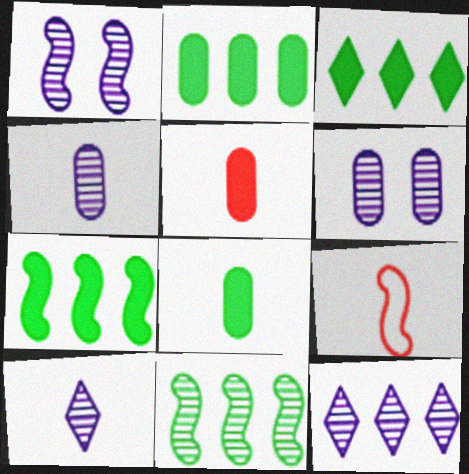[[1, 4, 12], 
[1, 7, 9], 
[2, 3, 7], 
[3, 6, 9], 
[8, 9, 10]]